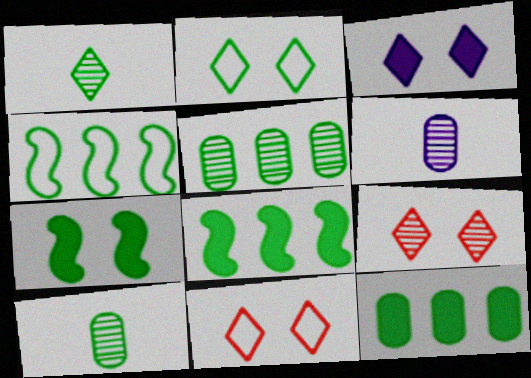[[2, 3, 9], 
[2, 8, 10], 
[6, 8, 11]]